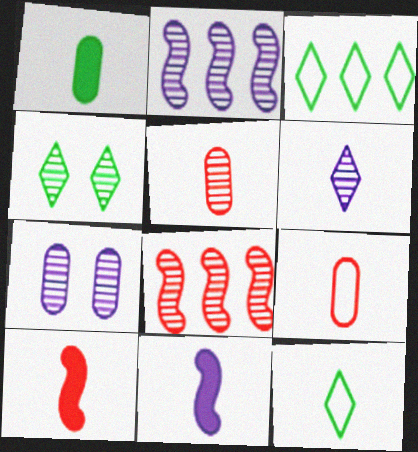[[2, 4, 5], 
[2, 6, 7], 
[3, 7, 10], 
[5, 11, 12]]